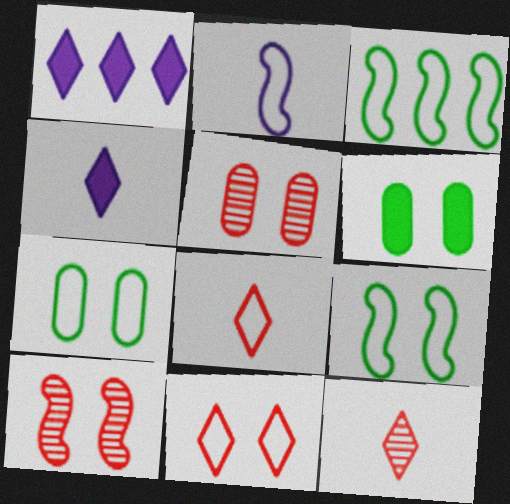[[3, 4, 5]]